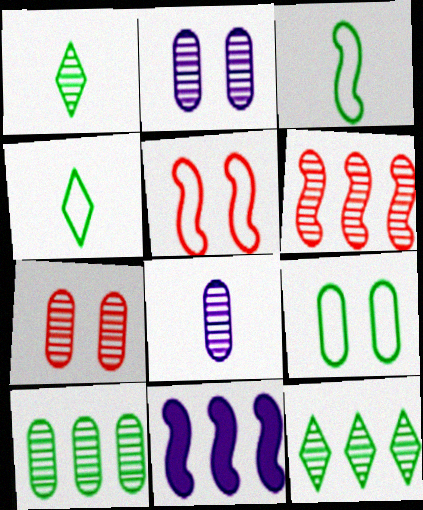[[1, 2, 6], 
[4, 7, 11], 
[7, 8, 10]]